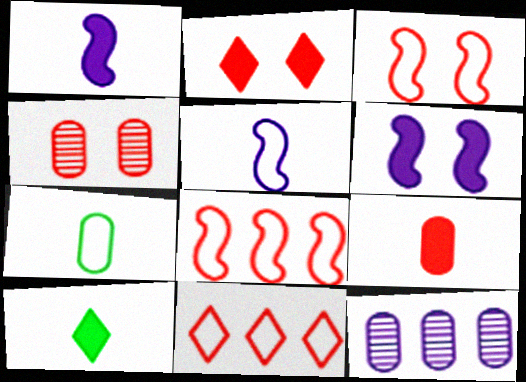[[1, 9, 10], 
[2, 3, 4], 
[3, 10, 12]]